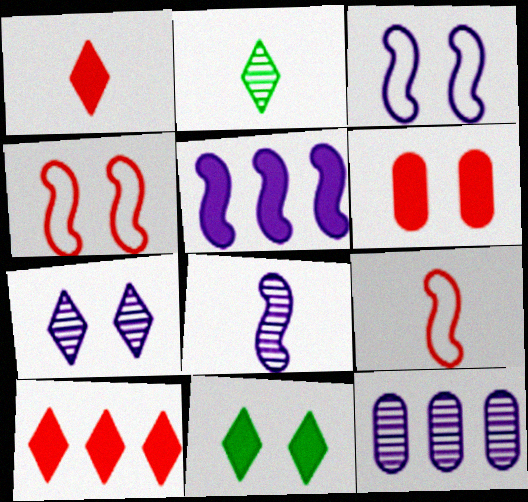[[3, 5, 8], 
[7, 8, 12], 
[9, 11, 12]]